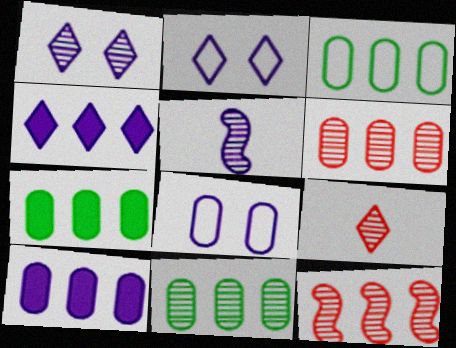[[2, 5, 10], 
[3, 4, 12], 
[3, 6, 10], 
[3, 7, 11], 
[4, 5, 8]]